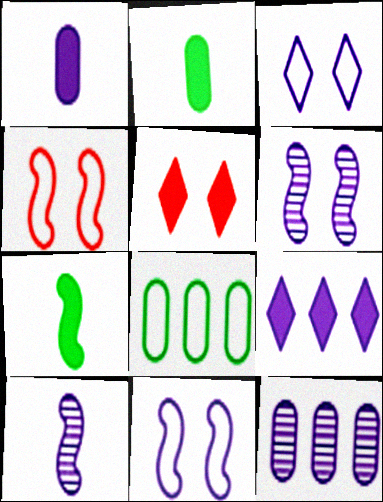[[5, 8, 10]]